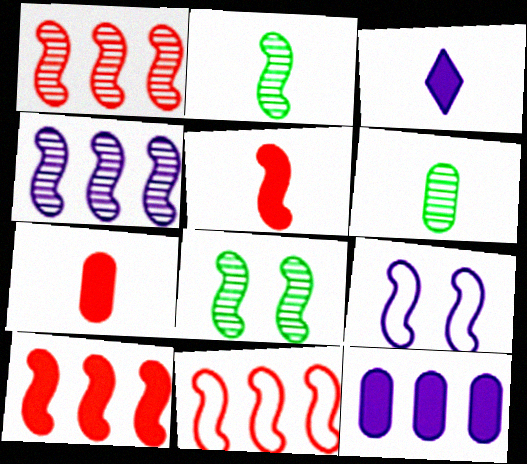[[1, 10, 11], 
[2, 9, 10]]